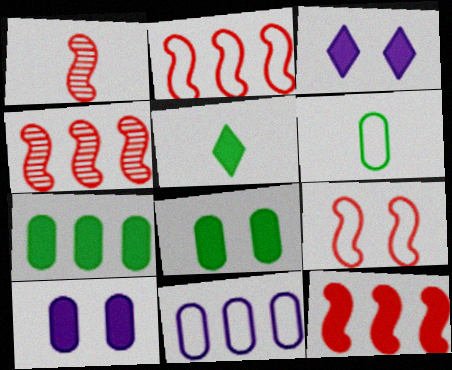[[1, 9, 12], 
[2, 4, 12], 
[3, 4, 6], 
[5, 10, 12]]